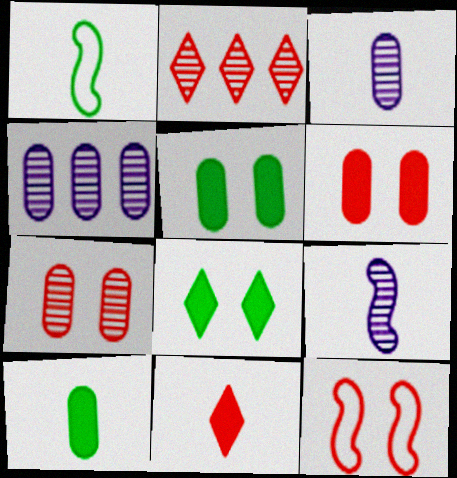[[1, 3, 11]]